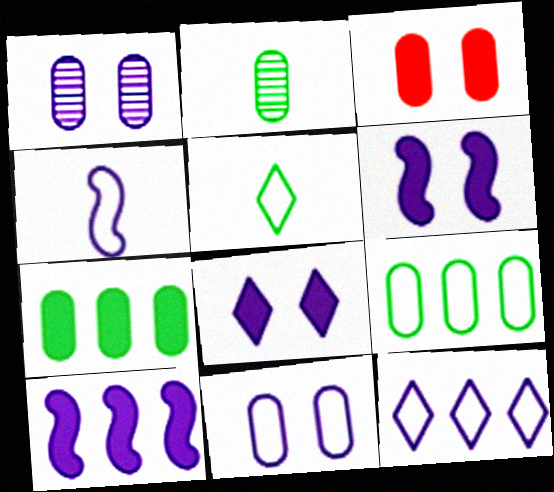[[4, 11, 12]]